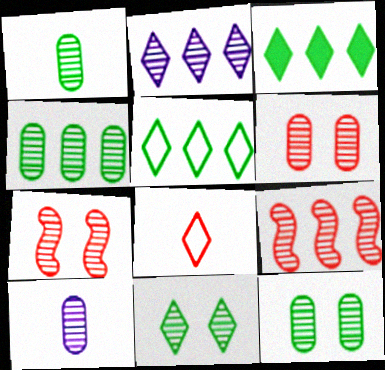[[1, 2, 7], 
[1, 4, 12], 
[2, 4, 9], 
[4, 6, 10], 
[9, 10, 11]]